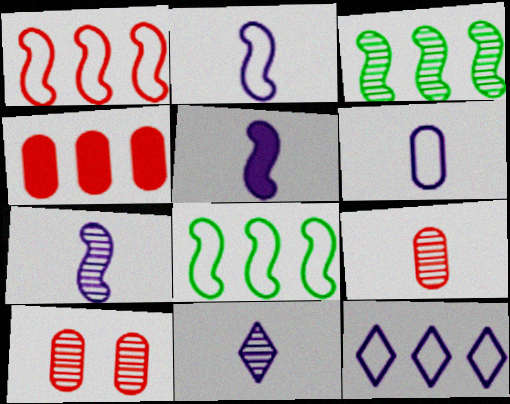[[2, 5, 7], 
[3, 4, 12], 
[3, 10, 11], 
[5, 6, 11]]